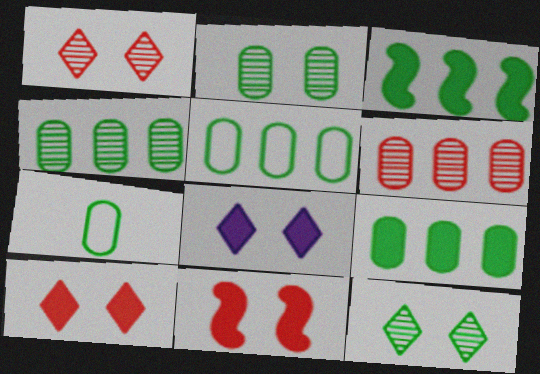[[2, 7, 9], 
[3, 7, 12], 
[4, 5, 9]]